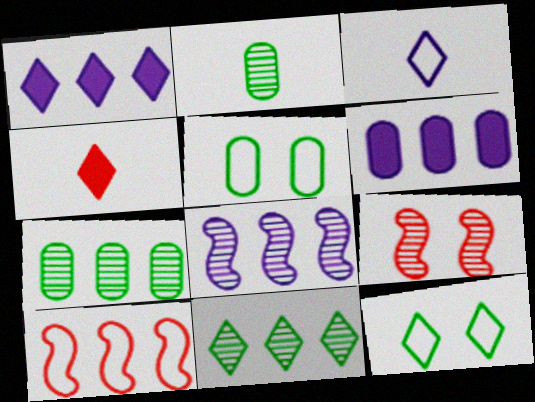[[1, 7, 10], 
[3, 5, 10], 
[4, 5, 8], 
[6, 10, 11]]